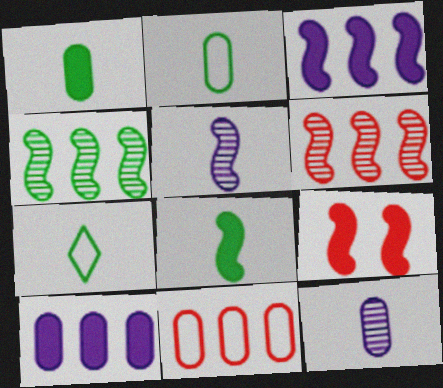[[3, 8, 9]]